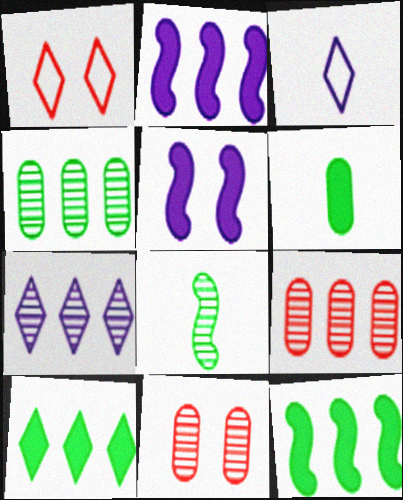[[3, 11, 12], 
[7, 8, 11]]